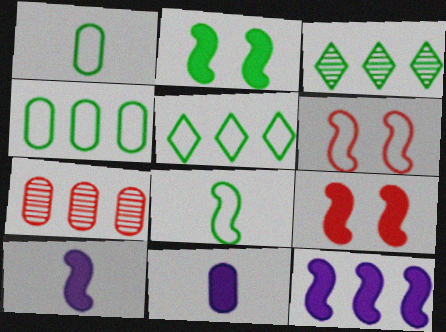[[1, 2, 3], 
[3, 6, 11], 
[5, 7, 12]]